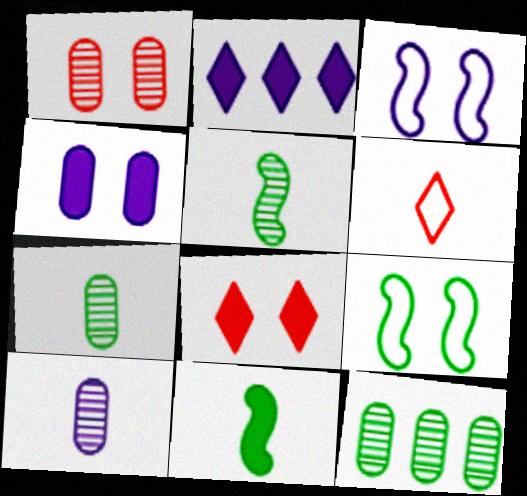[[1, 10, 12], 
[2, 3, 10], 
[6, 10, 11]]